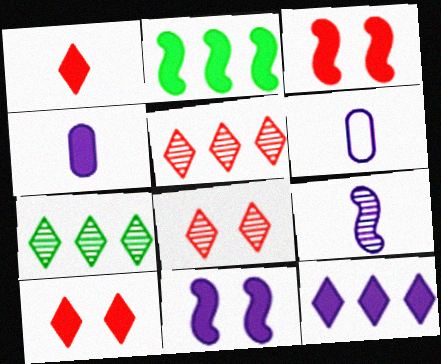[[2, 4, 10], 
[2, 6, 8], 
[3, 6, 7], 
[4, 11, 12]]